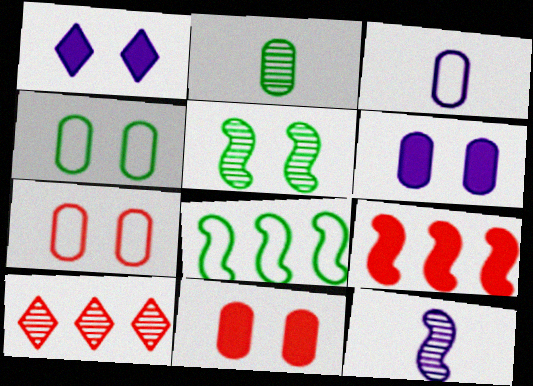[[1, 5, 7]]